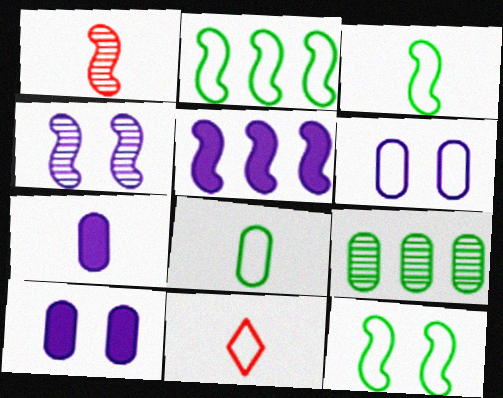[[1, 5, 12], 
[2, 3, 12], 
[2, 6, 11]]